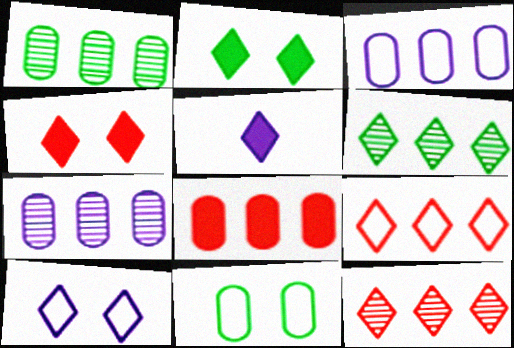[[1, 3, 8]]